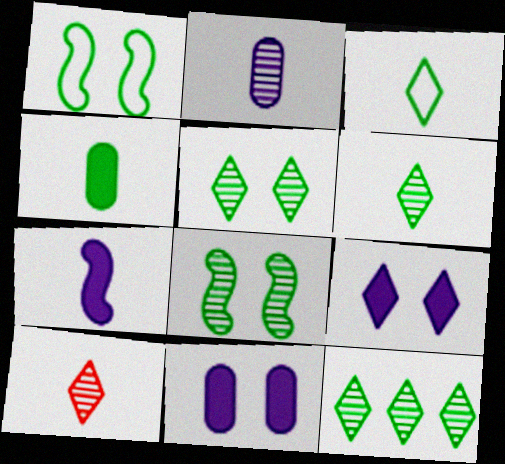[[1, 4, 12], 
[5, 6, 12]]